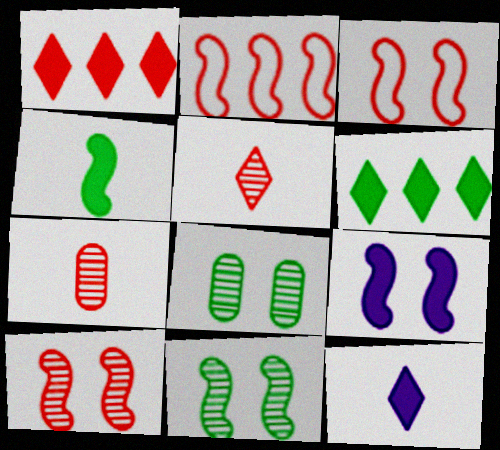[[1, 3, 7], 
[2, 8, 12], 
[3, 9, 11]]